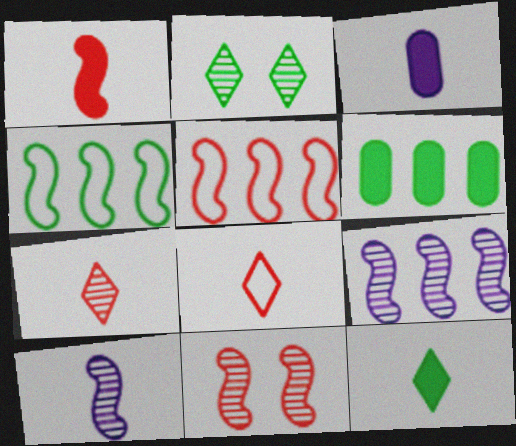[[1, 3, 12], 
[1, 5, 11], 
[2, 3, 5]]